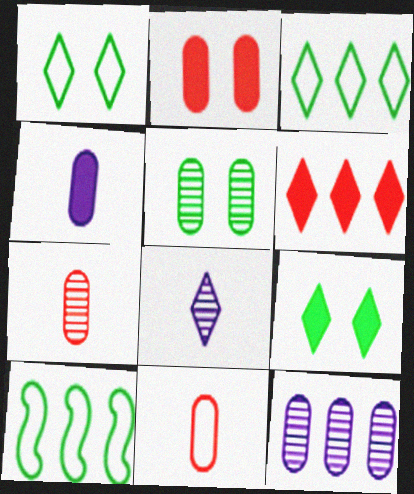[[1, 6, 8], 
[2, 8, 10], 
[5, 7, 12], 
[6, 10, 12]]